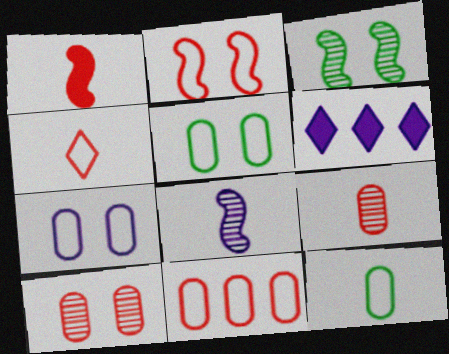[[1, 4, 9], 
[2, 4, 11], 
[6, 7, 8], 
[7, 11, 12]]